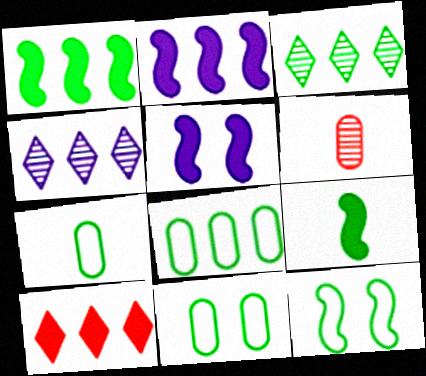[[1, 3, 8], 
[3, 9, 11], 
[7, 8, 11]]